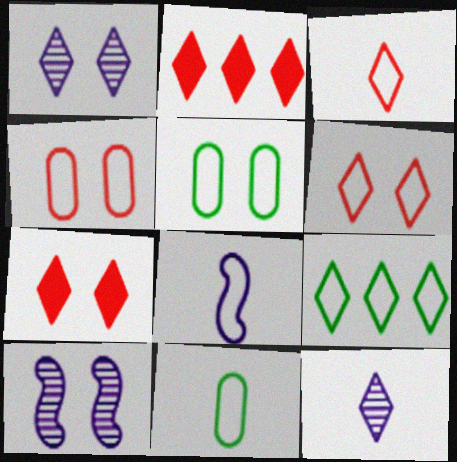[[2, 10, 11], 
[3, 8, 11], 
[4, 8, 9], 
[5, 7, 10], 
[7, 9, 12]]